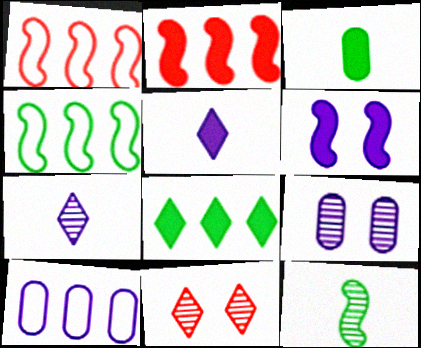[[1, 6, 12], 
[6, 7, 10]]